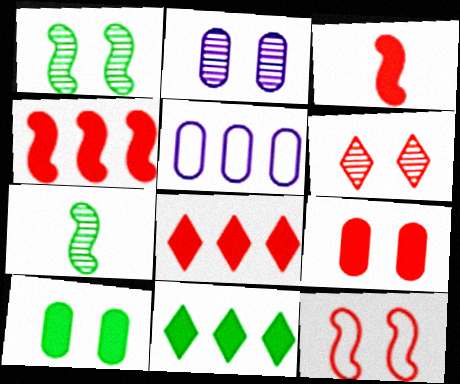[[1, 2, 6], 
[3, 8, 9], 
[6, 9, 12]]